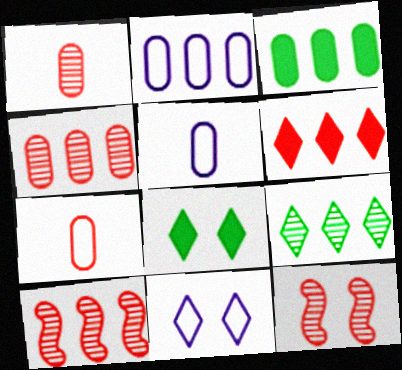[[2, 3, 4], 
[5, 8, 10], 
[6, 7, 12]]